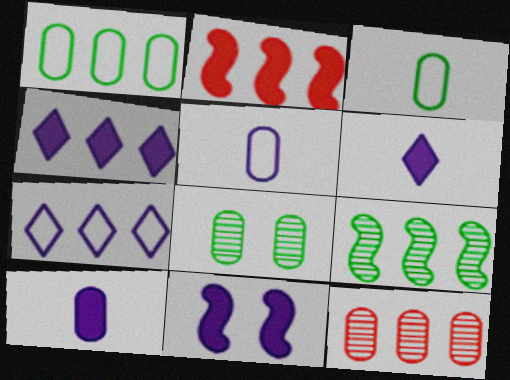[[4, 10, 11]]